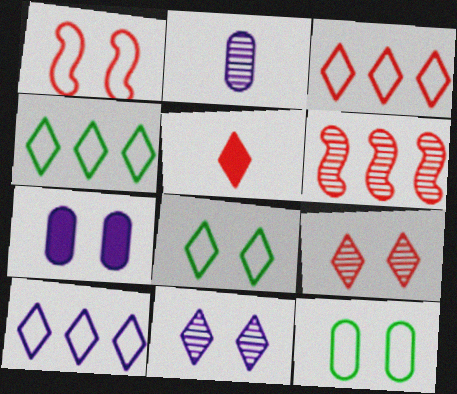[[3, 4, 10], 
[3, 5, 9], 
[4, 5, 11]]